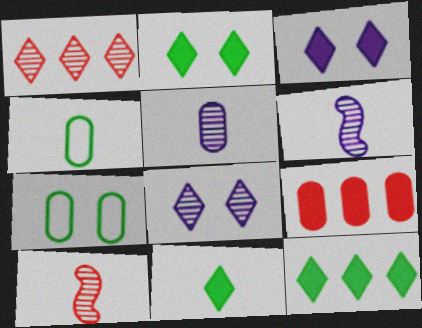[[2, 11, 12], 
[5, 7, 9]]